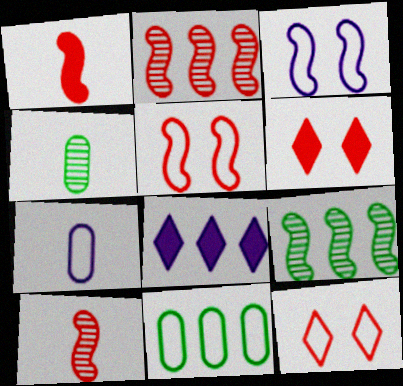[[1, 2, 5], 
[1, 3, 9], 
[2, 8, 11], 
[4, 5, 8], 
[6, 7, 9]]